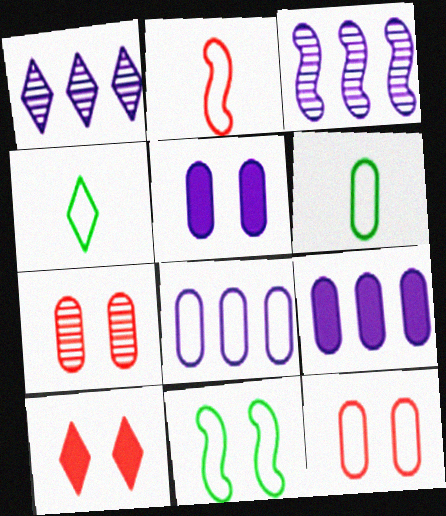[[1, 4, 10], 
[3, 6, 10], 
[6, 7, 9], 
[6, 8, 12]]